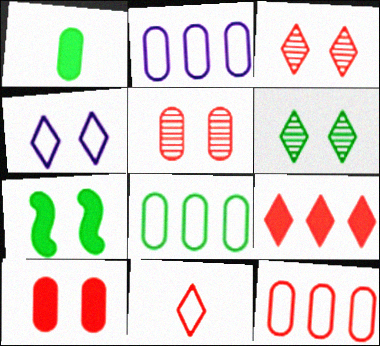[[1, 2, 5], 
[2, 8, 12], 
[3, 9, 11], 
[4, 5, 7]]